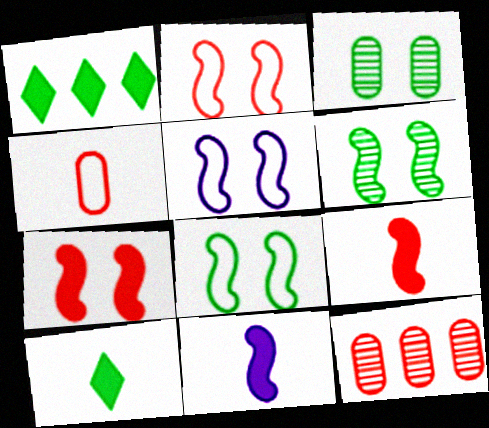[[2, 5, 8], 
[5, 6, 7], 
[5, 10, 12]]